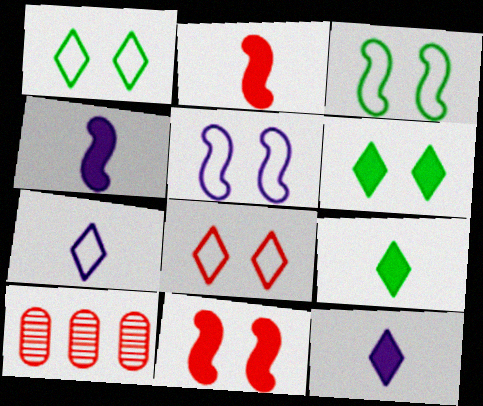[[1, 4, 10], 
[2, 8, 10], 
[3, 10, 12], 
[5, 9, 10]]